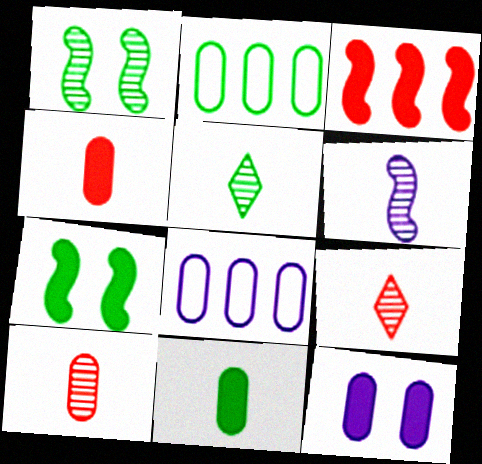[[2, 5, 7], 
[2, 10, 12], 
[5, 6, 10], 
[7, 8, 9]]